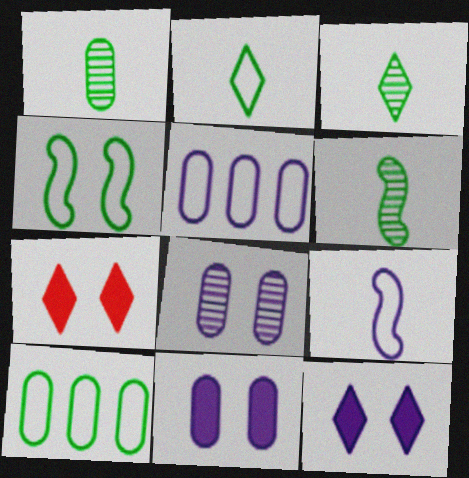[[1, 3, 6], 
[2, 4, 10], 
[4, 7, 8], 
[5, 6, 7]]